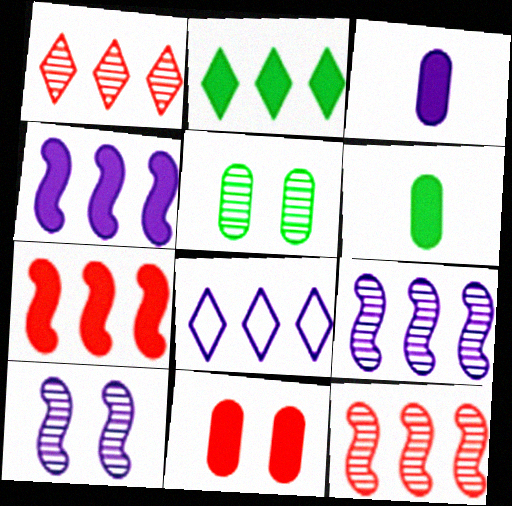[[1, 2, 8], 
[3, 8, 10]]